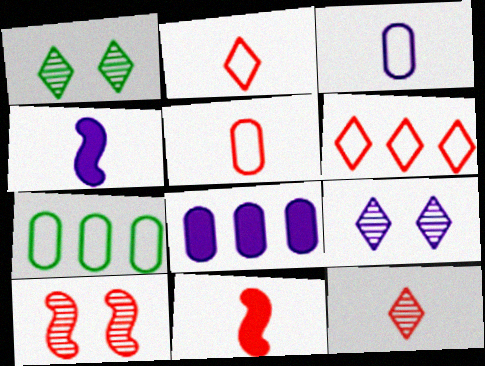[[5, 11, 12], 
[7, 9, 11]]